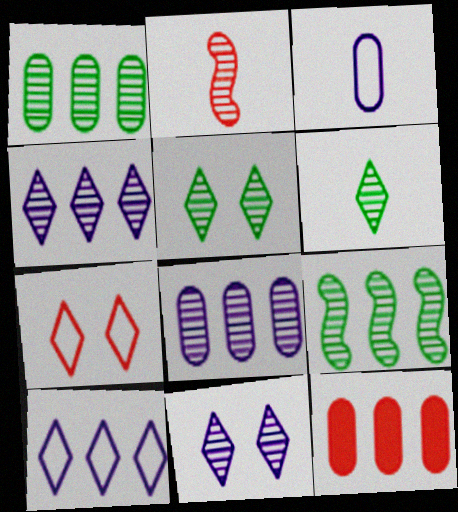[[1, 2, 11], 
[2, 5, 8], 
[2, 7, 12], 
[9, 10, 12]]